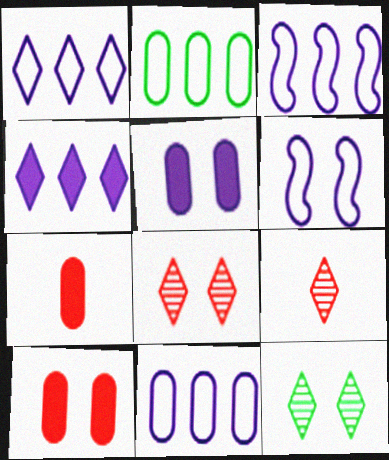[[1, 3, 11], 
[3, 7, 12], 
[6, 10, 12]]